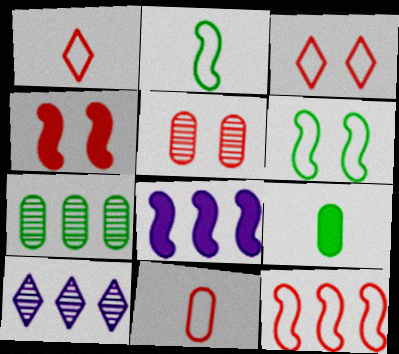[[3, 4, 5], 
[3, 11, 12]]